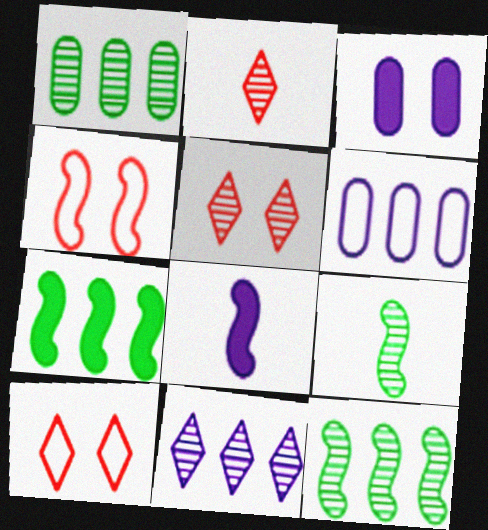[[1, 8, 10], 
[4, 8, 12]]